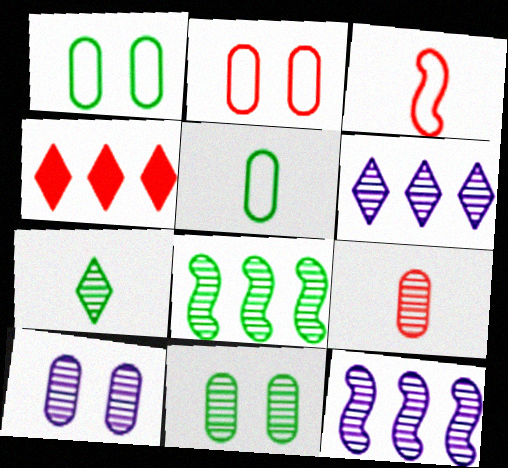[[7, 8, 11]]